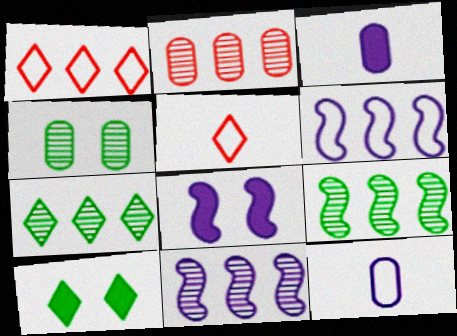[[2, 7, 11]]